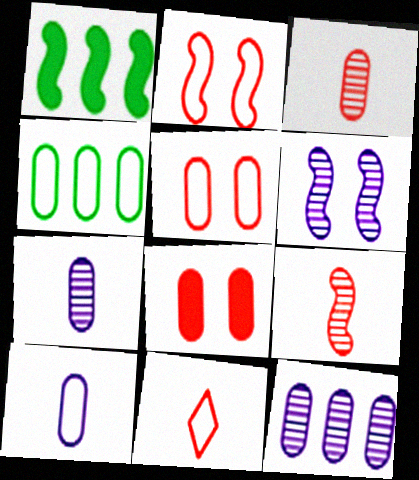[[4, 5, 10], 
[4, 7, 8]]